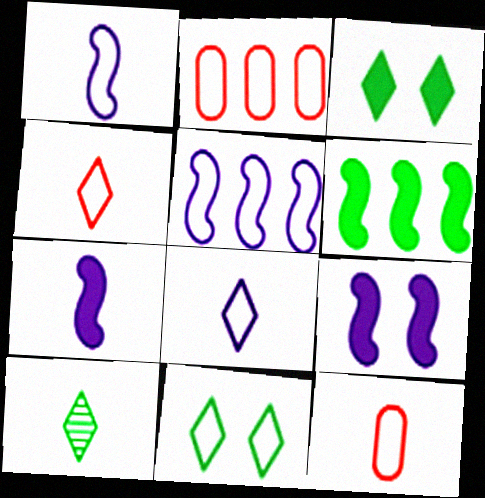[[1, 2, 11], 
[2, 9, 10], 
[5, 11, 12], 
[7, 10, 12]]